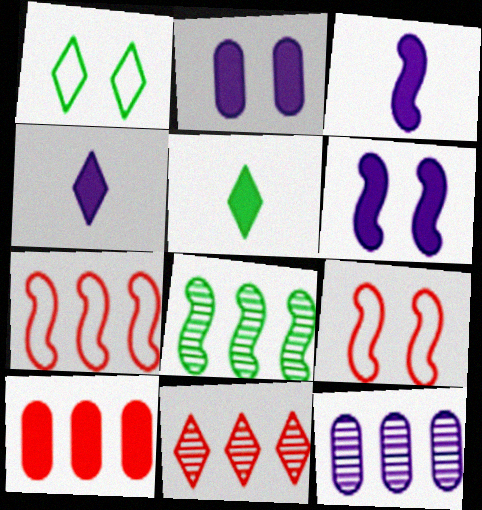[[1, 4, 11], 
[3, 8, 9], 
[5, 6, 10], 
[5, 9, 12], 
[7, 10, 11], 
[8, 11, 12]]